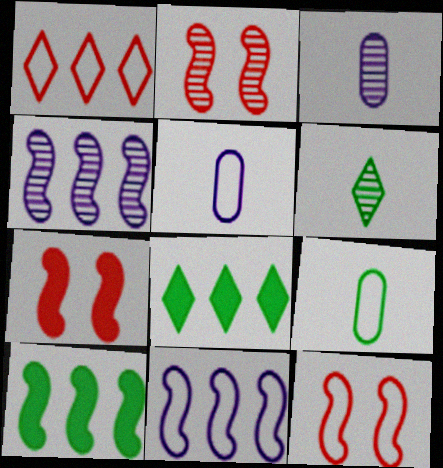[[2, 5, 8], 
[2, 7, 12], 
[3, 8, 12]]